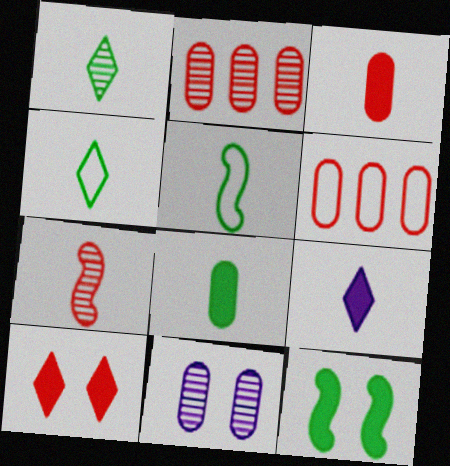[[1, 5, 8], 
[6, 7, 10], 
[6, 8, 11]]